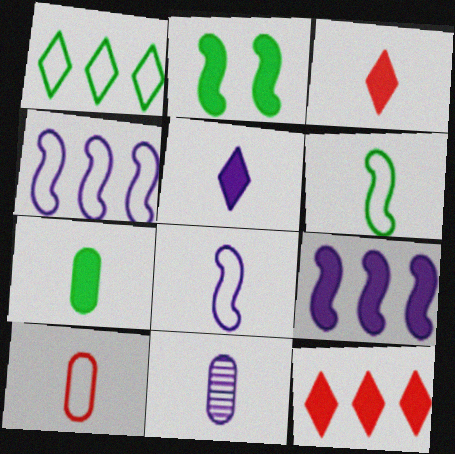[[3, 6, 11], 
[5, 8, 11], 
[7, 10, 11]]